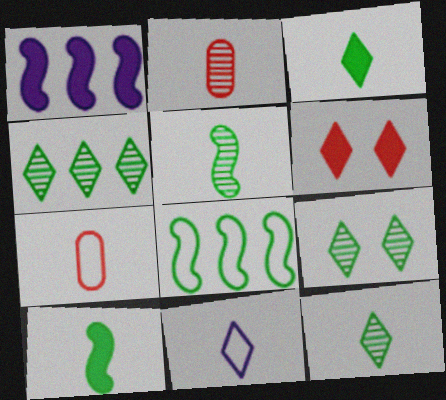[[1, 7, 9], 
[2, 10, 11], 
[4, 6, 11], 
[4, 9, 12]]